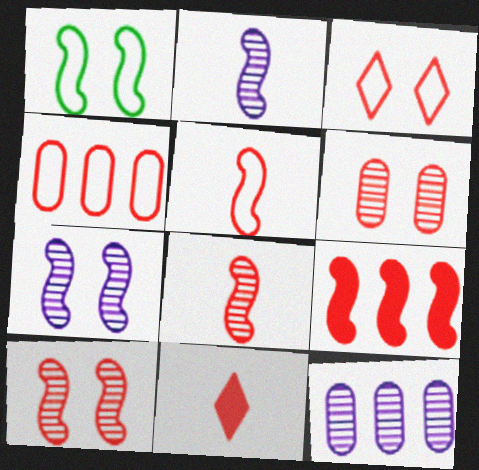[[1, 2, 9], 
[1, 11, 12], 
[3, 4, 5], 
[4, 10, 11], 
[5, 9, 10]]